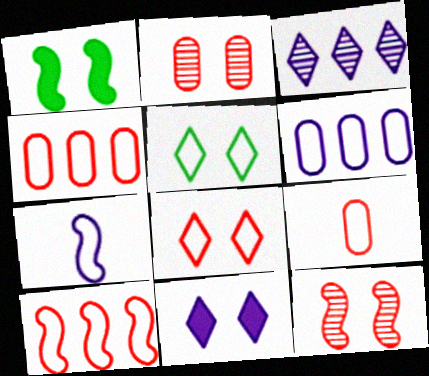[[1, 3, 9], 
[4, 5, 7], 
[8, 9, 10]]